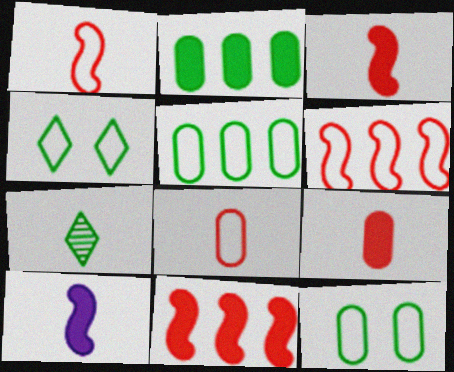[[7, 8, 10]]